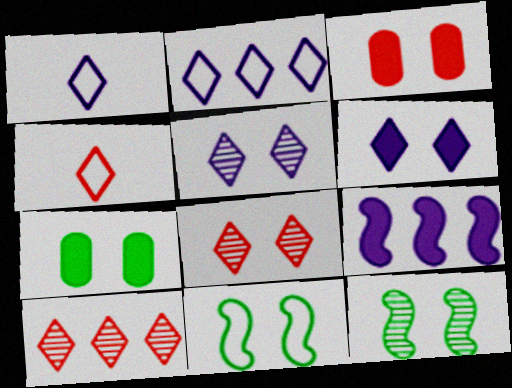[[3, 5, 11]]